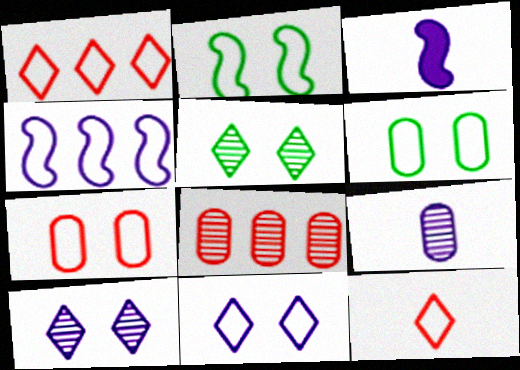[[2, 7, 11], 
[4, 6, 12]]